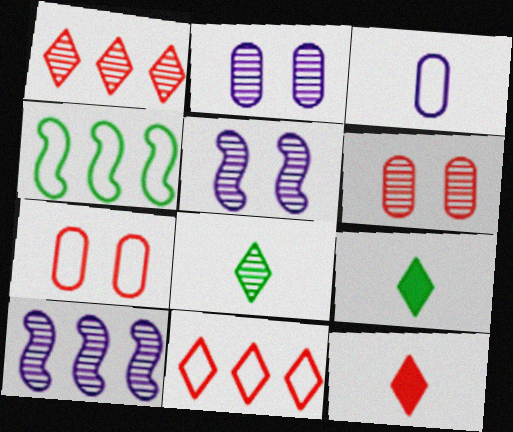[[2, 4, 12], 
[6, 8, 10], 
[7, 9, 10]]